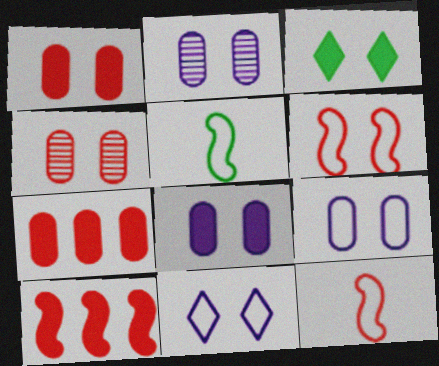[[2, 3, 6], 
[2, 8, 9]]